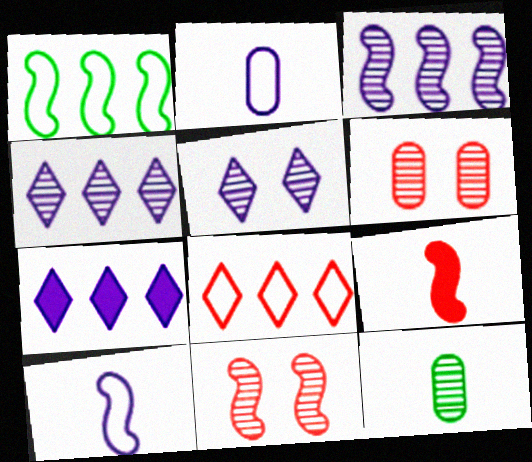[[4, 11, 12], 
[6, 8, 9]]